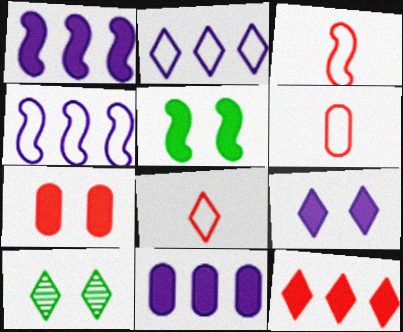[[1, 6, 10], 
[3, 6, 8], 
[3, 10, 11], 
[5, 7, 9]]